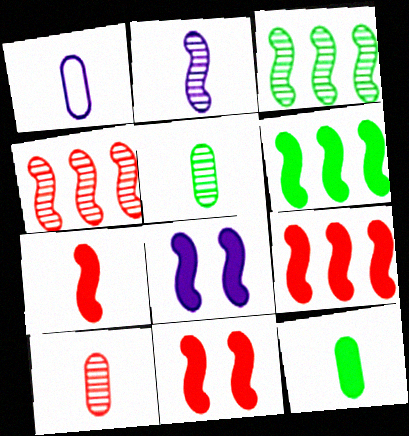[[1, 10, 12], 
[6, 7, 8], 
[7, 9, 11]]